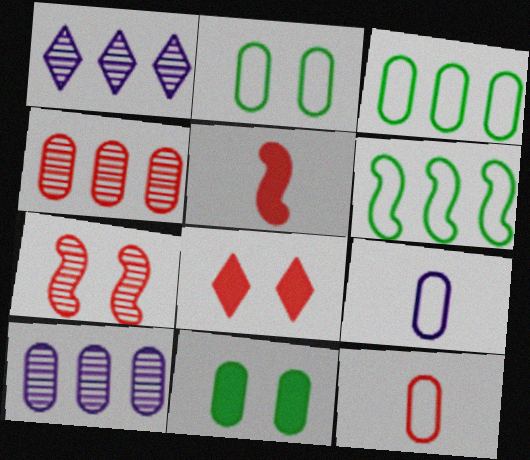[[1, 2, 5], 
[4, 9, 11], 
[10, 11, 12]]